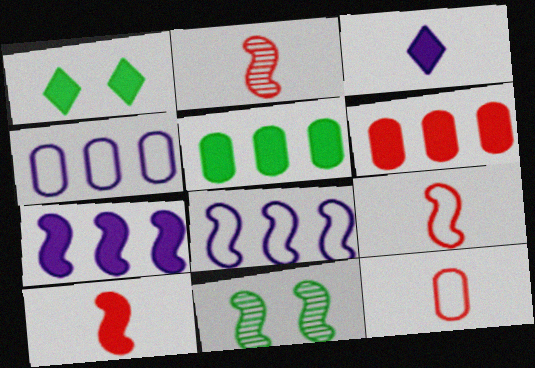[[1, 2, 4], 
[2, 9, 10], 
[7, 9, 11], 
[8, 10, 11]]